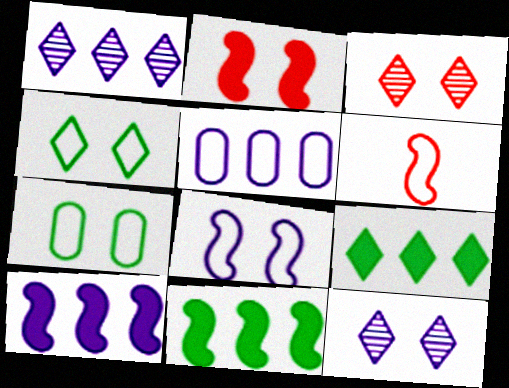[[1, 5, 10], 
[2, 7, 12], 
[4, 5, 6]]